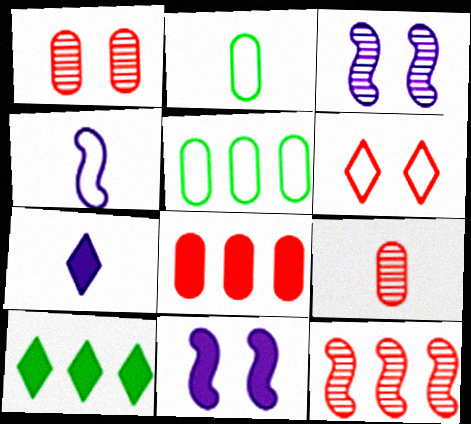[[1, 4, 10], 
[4, 5, 6]]